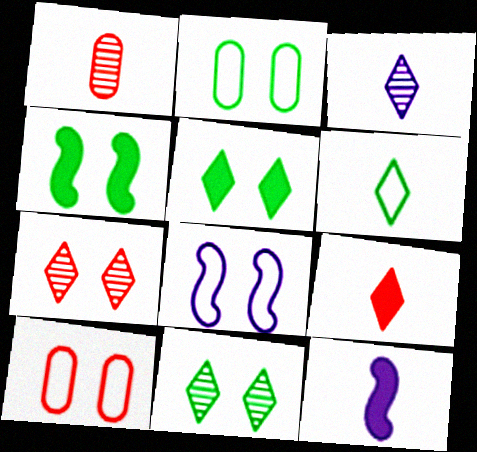[[1, 6, 12], 
[2, 4, 11], 
[3, 6, 9]]